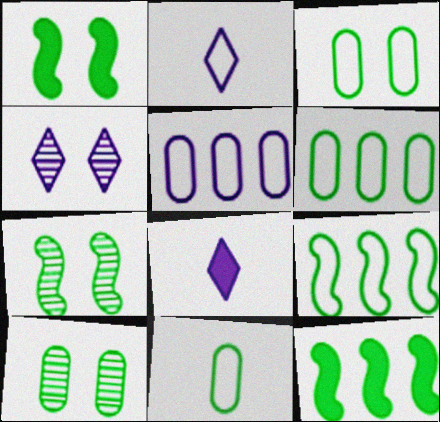[[3, 6, 11]]